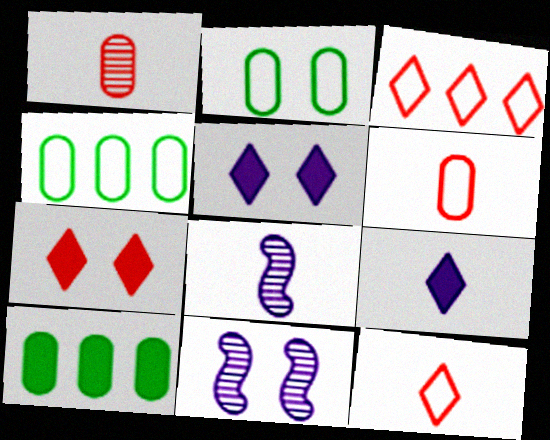[[2, 7, 11], 
[4, 7, 8], 
[10, 11, 12]]